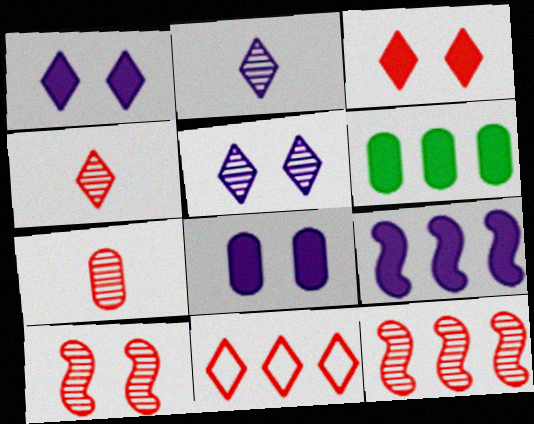[[3, 4, 11]]